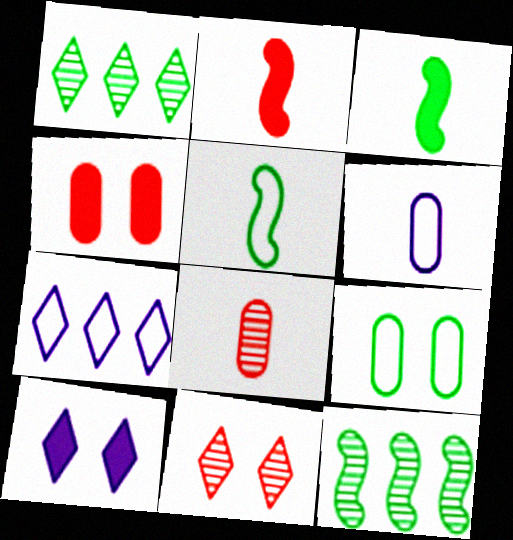[[1, 3, 9]]